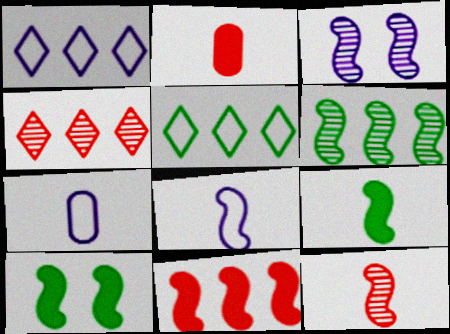[[2, 3, 5], 
[3, 6, 12], 
[4, 7, 10], 
[8, 9, 12]]